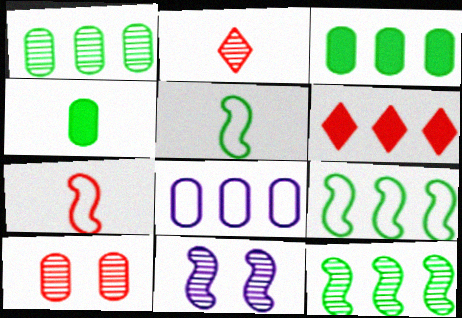[[1, 2, 11], 
[4, 8, 10], 
[6, 7, 10], 
[6, 8, 12]]